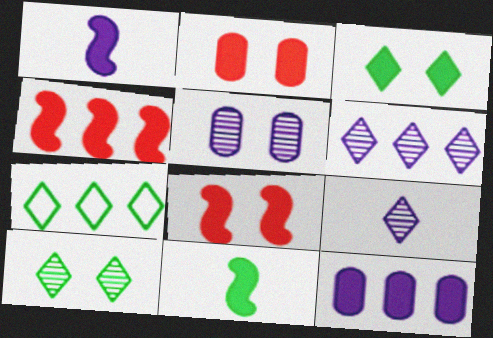[]